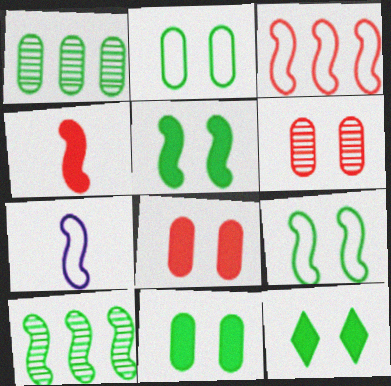[[3, 7, 9], 
[5, 11, 12]]